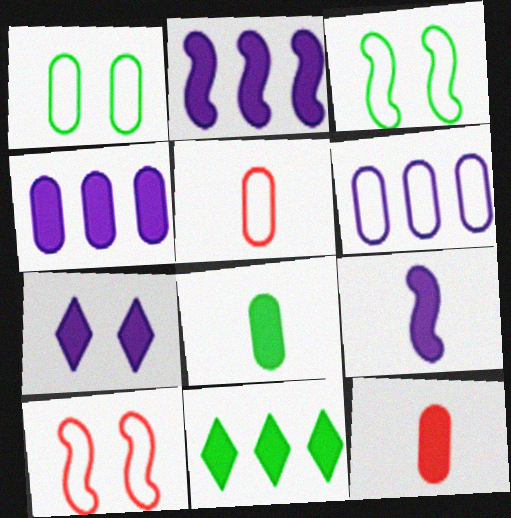[[1, 5, 6], 
[4, 7, 9]]